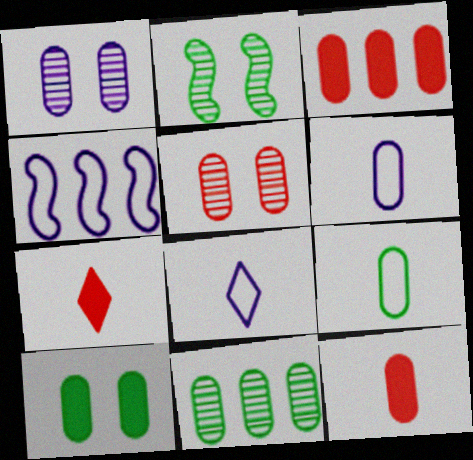[[1, 3, 9], 
[2, 3, 8], 
[9, 10, 11]]